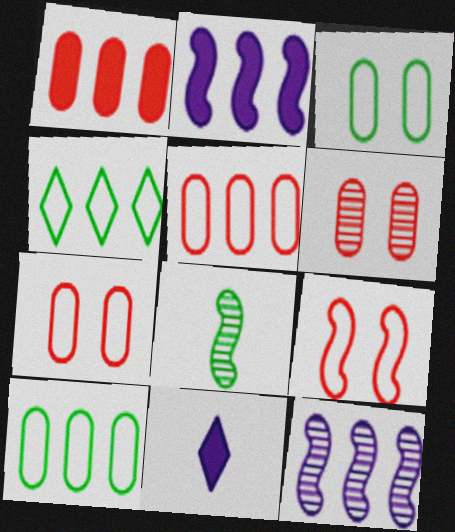[[1, 4, 12], 
[2, 8, 9]]